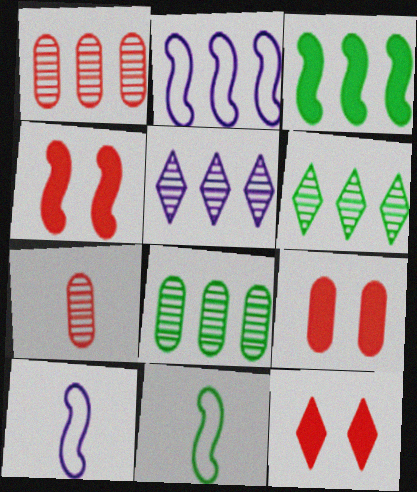[[4, 9, 12], 
[5, 9, 11], 
[6, 9, 10], 
[8, 10, 12]]